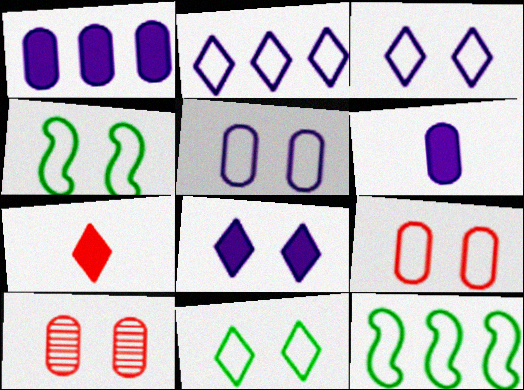[[3, 4, 9], 
[4, 8, 10]]